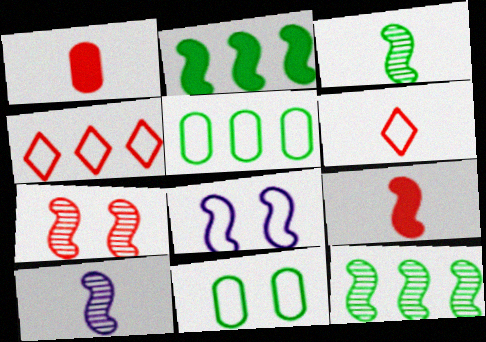[[1, 4, 7], 
[5, 6, 8], 
[7, 10, 12], 
[8, 9, 12]]